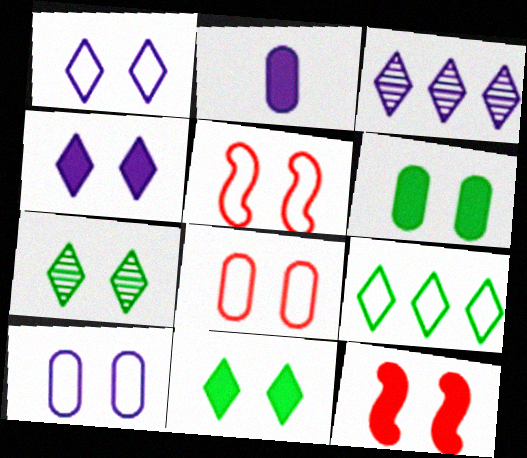[[4, 6, 12], 
[7, 10, 12]]